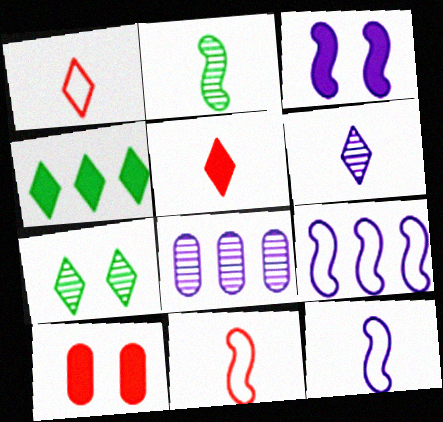[]